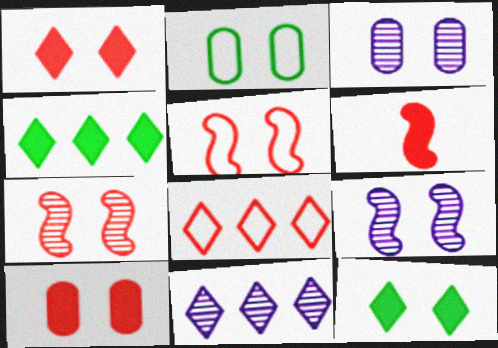[[1, 2, 9], 
[2, 3, 10], 
[2, 6, 11], 
[3, 5, 12], 
[4, 8, 11]]